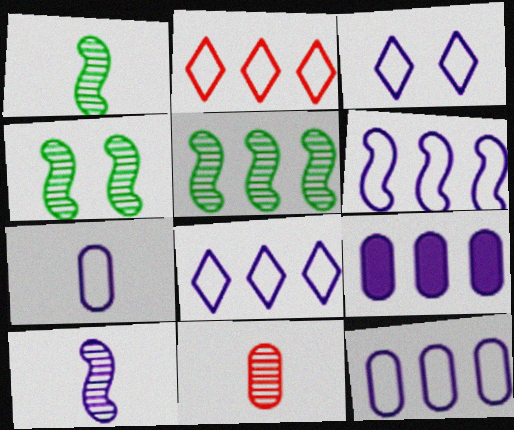[[1, 4, 5], 
[2, 5, 9], 
[3, 6, 7], 
[3, 9, 10], 
[6, 8, 12]]